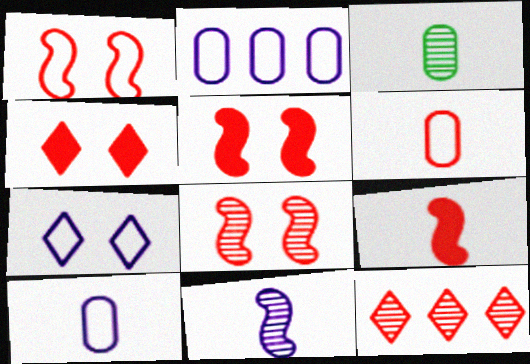[[1, 5, 8], 
[5, 6, 12]]